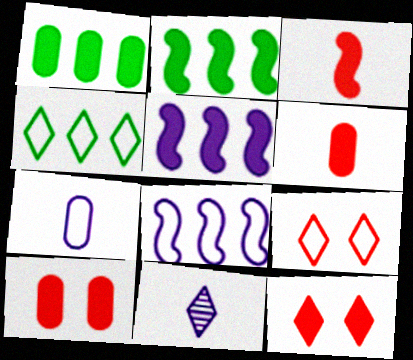[[4, 11, 12]]